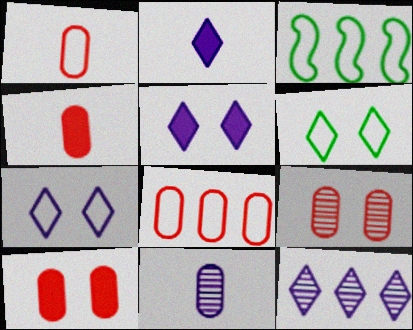[[1, 3, 7], 
[2, 3, 9], 
[2, 7, 12], 
[4, 8, 9]]